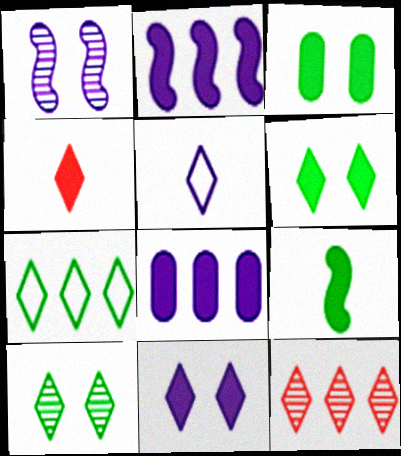[[1, 5, 8], 
[2, 3, 4], 
[5, 6, 12]]